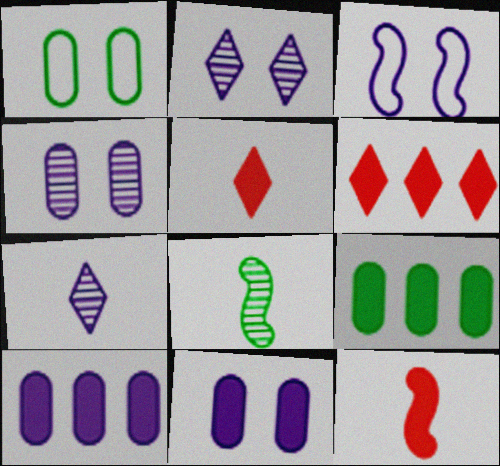[[2, 3, 11], 
[3, 7, 10]]